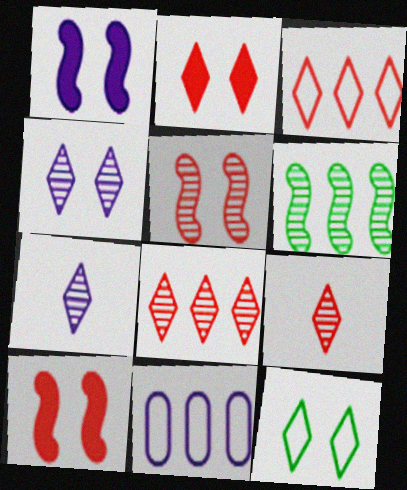[[1, 7, 11], 
[2, 3, 9], 
[2, 4, 12]]